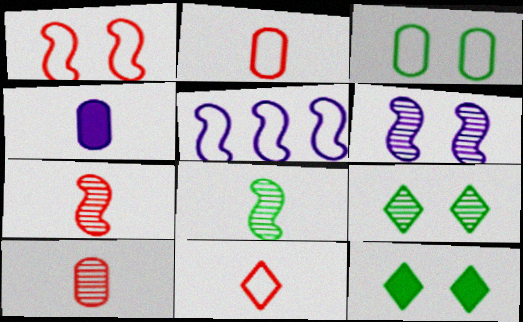[[3, 5, 11], 
[4, 8, 11], 
[5, 10, 12]]